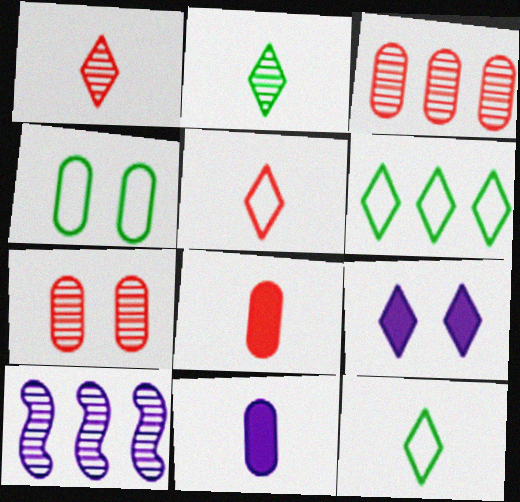[[1, 6, 9], 
[2, 7, 10], 
[3, 4, 11]]